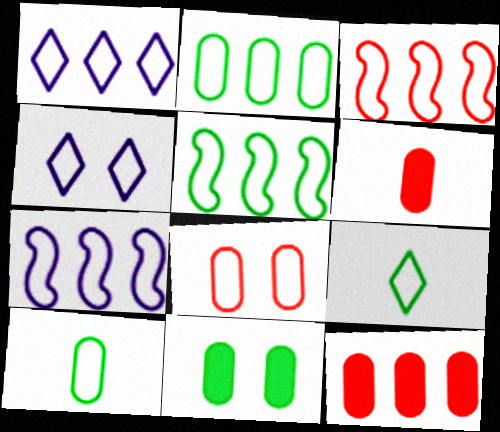[[1, 2, 3], 
[3, 4, 10], 
[3, 5, 7], 
[7, 8, 9]]